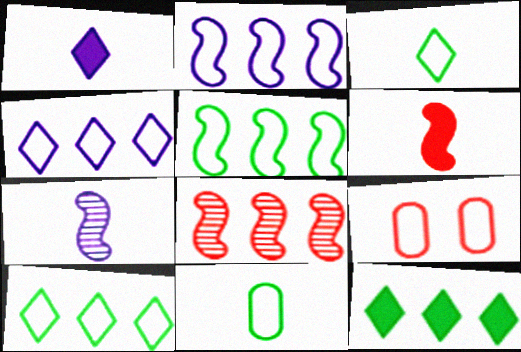[[2, 3, 9], 
[7, 9, 12]]